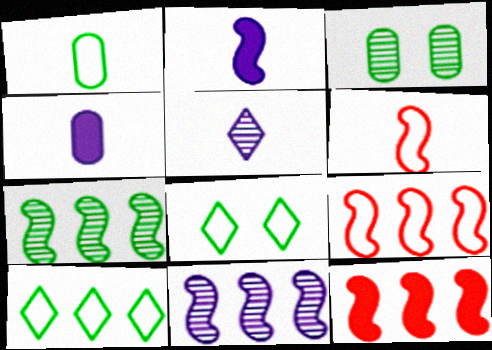[]